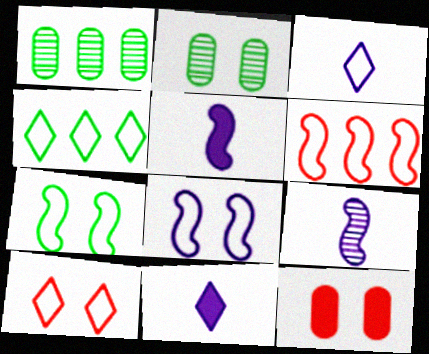[[1, 5, 10], 
[2, 6, 11], 
[3, 4, 10], 
[4, 9, 12]]